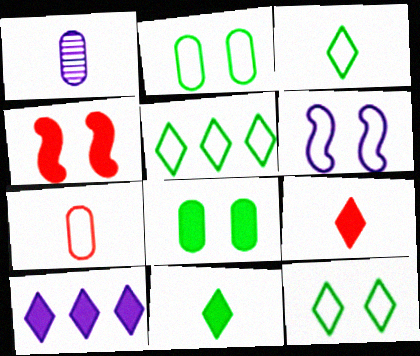[[1, 4, 5], 
[1, 6, 10], 
[3, 5, 12], 
[5, 6, 7]]